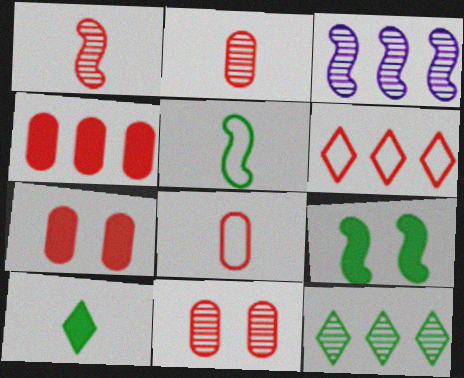[[1, 6, 7], 
[4, 8, 11]]